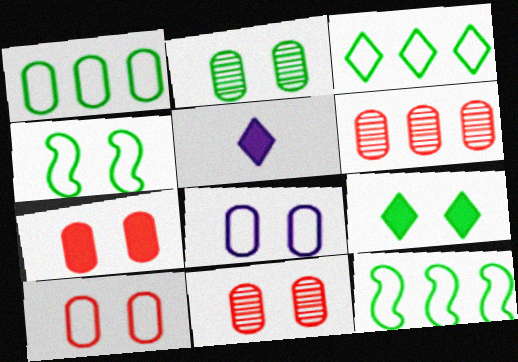[[1, 3, 12], 
[2, 4, 9], 
[2, 7, 8], 
[4, 5, 6], 
[5, 11, 12], 
[7, 10, 11]]